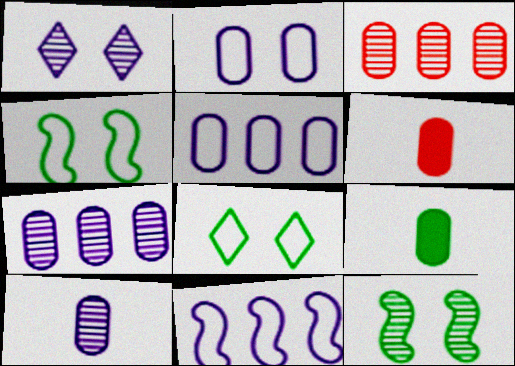[[2, 3, 9]]